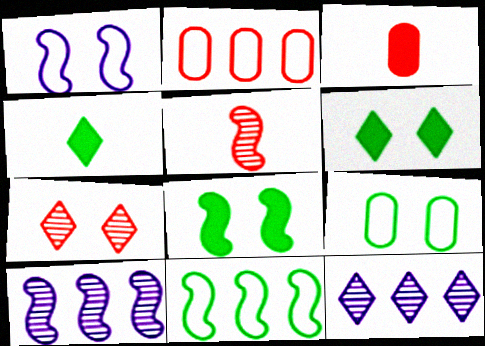[]